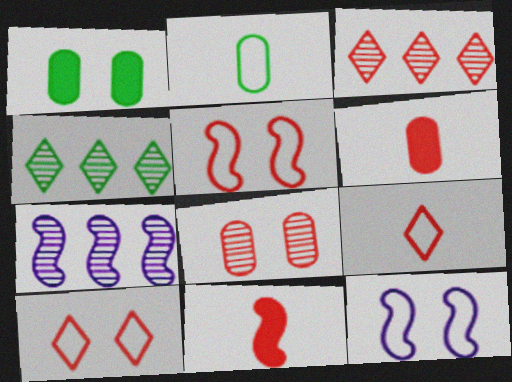[[1, 7, 9], 
[3, 5, 6], 
[4, 6, 12]]